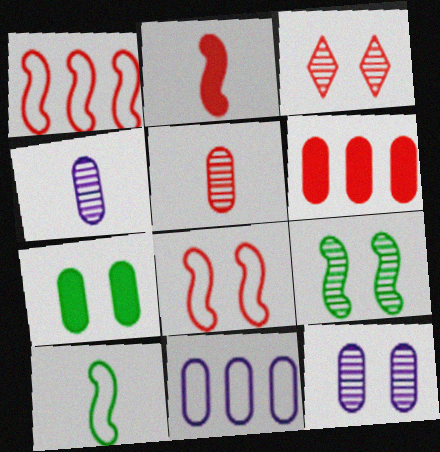[[3, 9, 12], 
[5, 7, 11]]